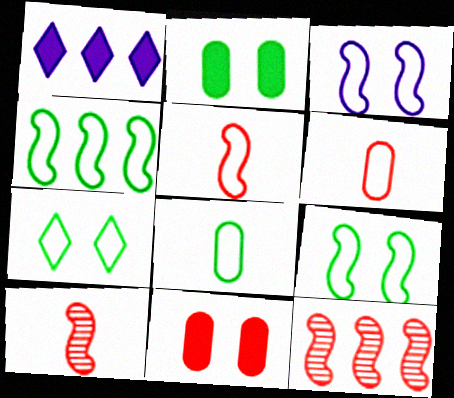[[3, 4, 5], 
[4, 7, 8]]